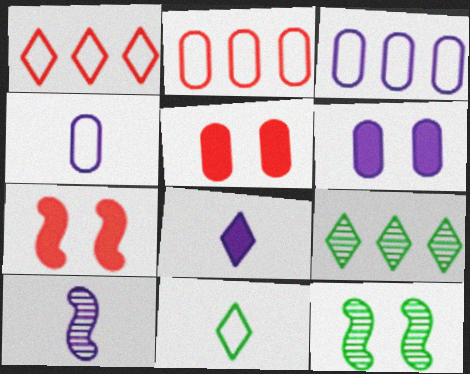[[2, 8, 12], 
[4, 7, 9], 
[4, 8, 10]]